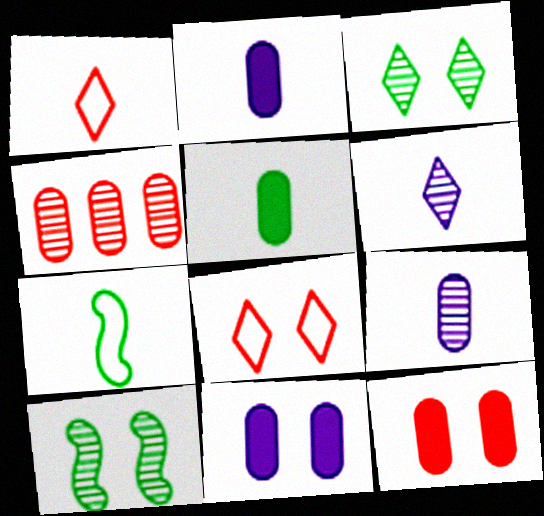[[4, 6, 10], 
[8, 10, 11]]